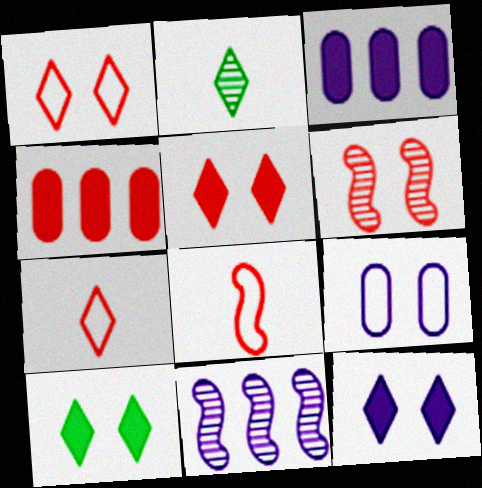[[4, 6, 7], 
[5, 10, 12], 
[6, 9, 10]]